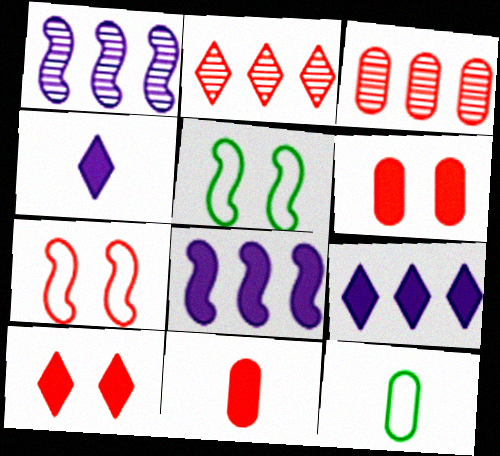[[1, 10, 12], 
[2, 7, 11], 
[3, 4, 5]]